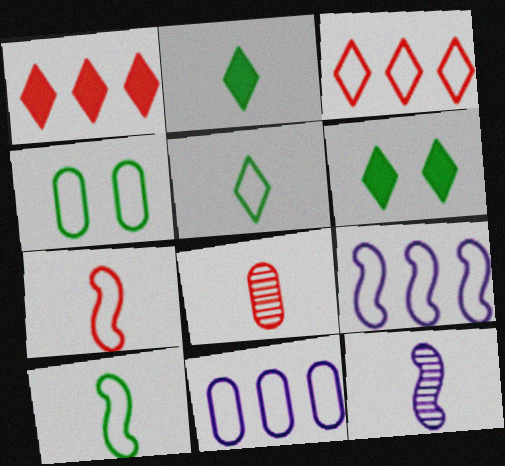[[1, 4, 12], 
[6, 8, 9]]